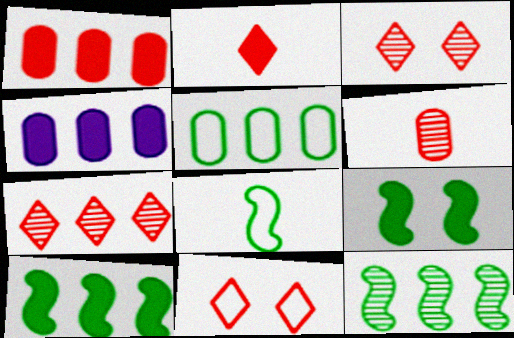[[2, 4, 9], 
[2, 7, 11], 
[3, 4, 8], 
[8, 9, 12]]